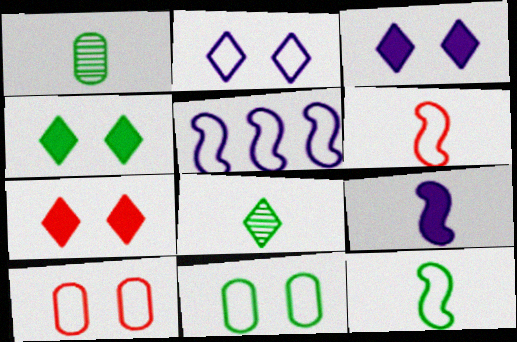[[1, 5, 7], 
[3, 4, 7]]